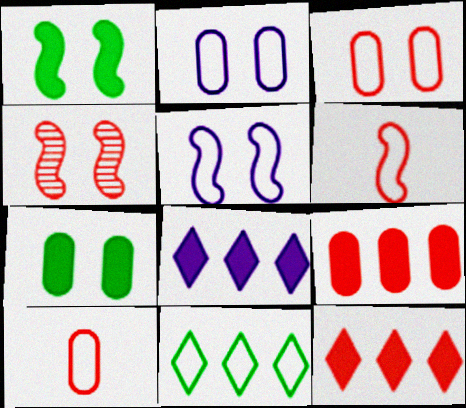[[1, 4, 5], 
[2, 6, 11], 
[4, 10, 12], 
[5, 10, 11]]